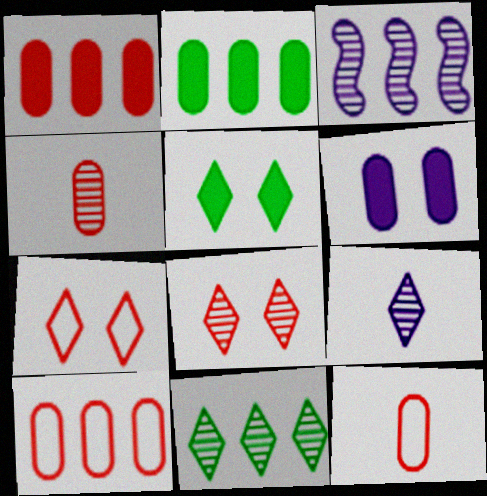[[3, 5, 12], 
[8, 9, 11]]